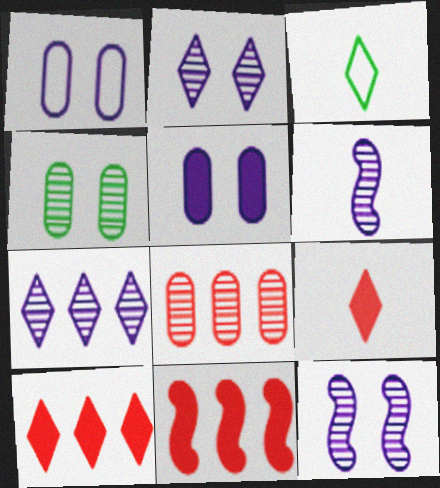[[2, 3, 10]]